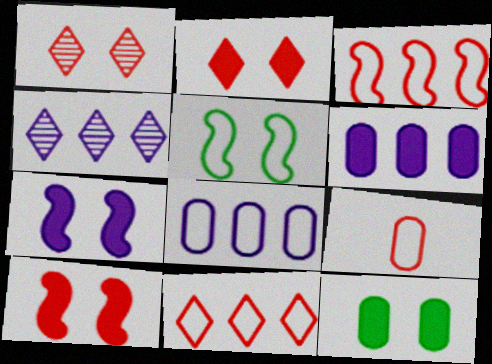[[2, 7, 12]]